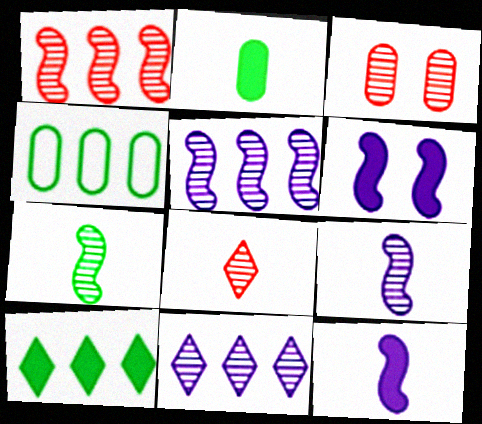[[1, 3, 8], 
[3, 7, 11], 
[4, 6, 8]]